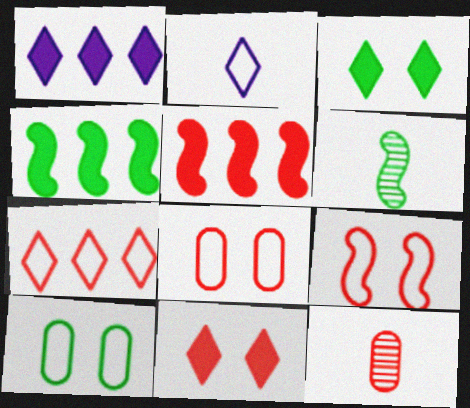[[1, 6, 8]]